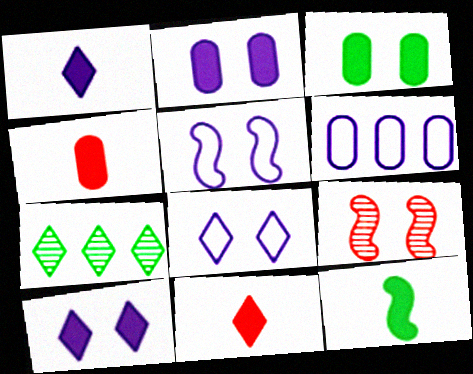[[1, 4, 12], 
[3, 8, 9], 
[4, 5, 7], 
[7, 8, 11]]